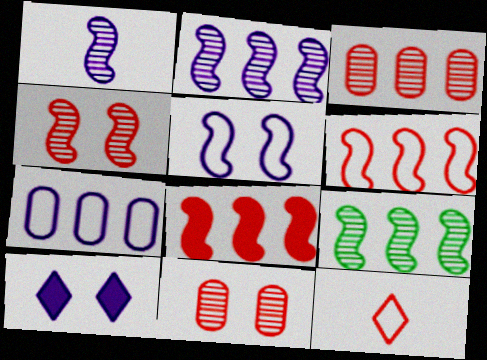[[1, 4, 9], 
[1, 7, 10], 
[8, 11, 12]]